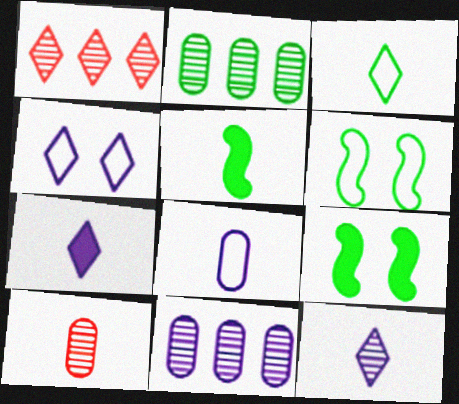[[1, 8, 9], 
[2, 3, 9]]